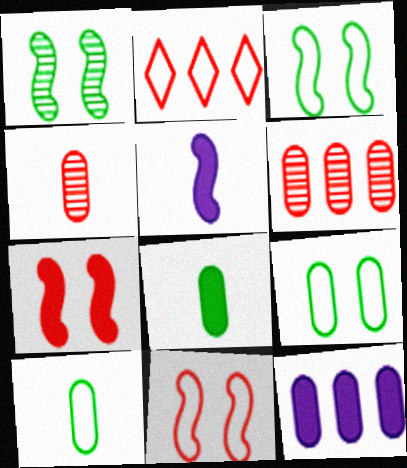[[2, 4, 7], 
[4, 9, 12]]